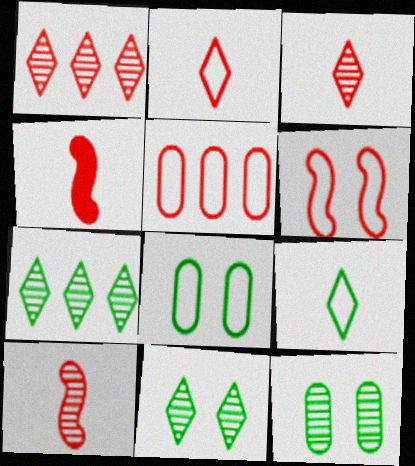[[2, 5, 6]]